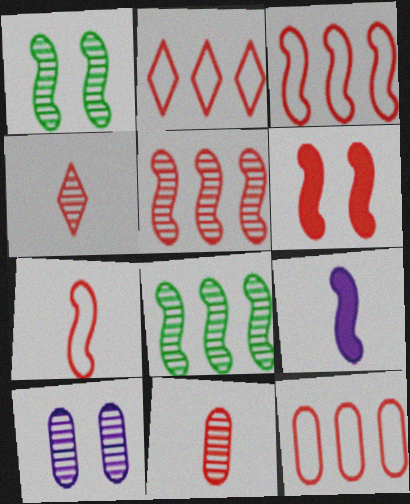[[1, 3, 9], 
[2, 3, 12], 
[2, 6, 11], 
[4, 6, 12], 
[4, 8, 10], 
[5, 6, 7]]